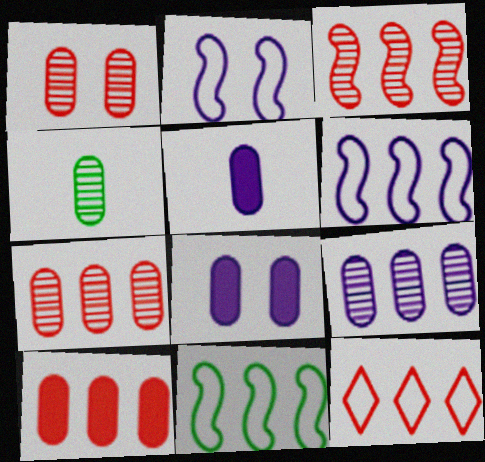[[1, 4, 9], 
[3, 10, 12]]